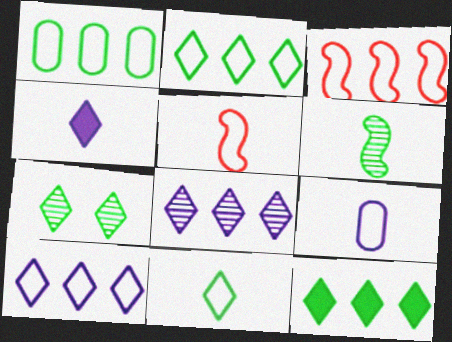[[1, 3, 10], 
[5, 9, 11], 
[7, 11, 12]]